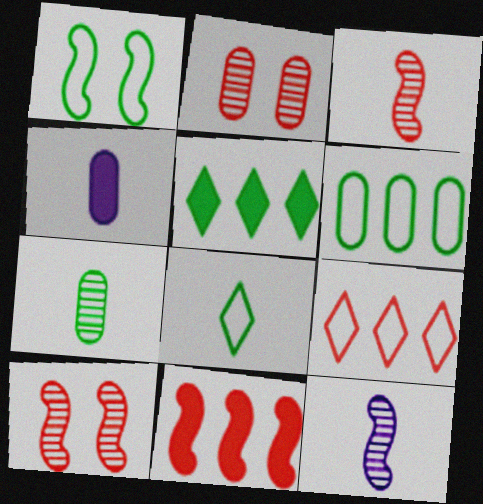[[1, 5, 7], 
[1, 6, 8], 
[1, 11, 12], 
[2, 4, 6], 
[3, 4, 8]]